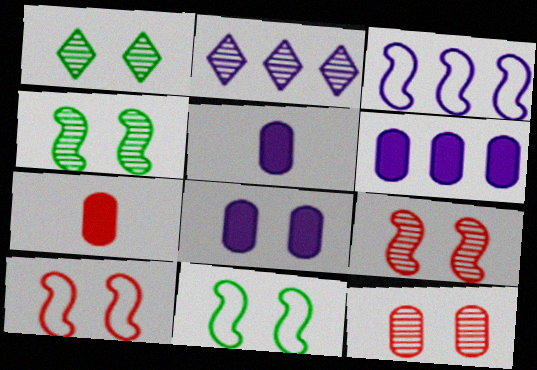[[1, 3, 7], 
[1, 8, 10], 
[2, 3, 6], 
[2, 7, 11], 
[5, 6, 8]]